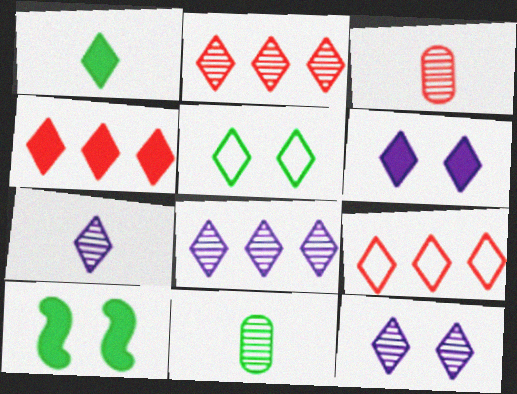[[1, 4, 6], 
[1, 9, 12], 
[2, 4, 9], 
[4, 5, 7], 
[7, 8, 12]]